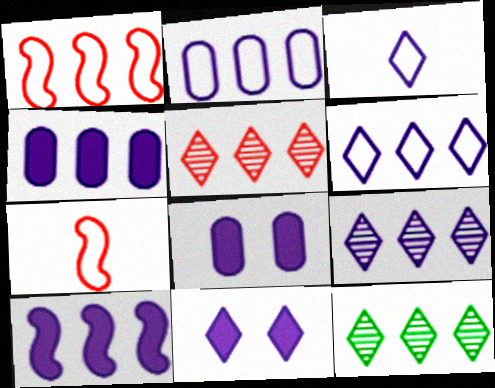[[1, 4, 12], 
[2, 9, 10], 
[3, 9, 11], 
[5, 9, 12], 
[7, 8, 12]]